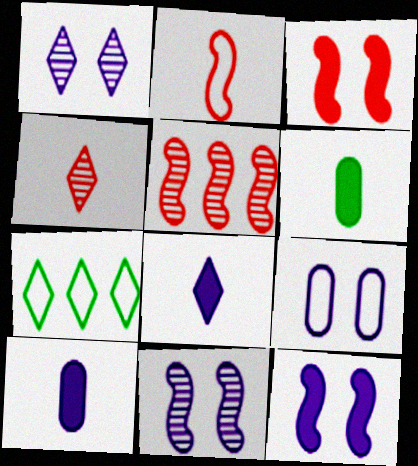[[1, 9, 12], 
[2, 3, 5], 
[2, 7, 9]]